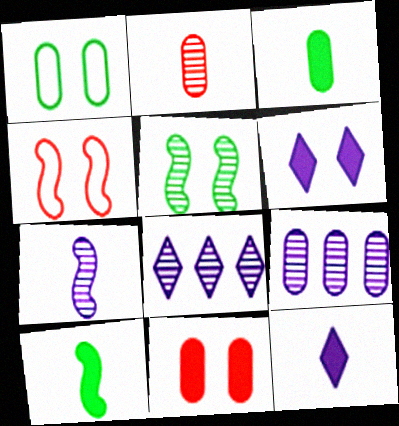[[2, 5, 8], 
[3, 4, 8]]